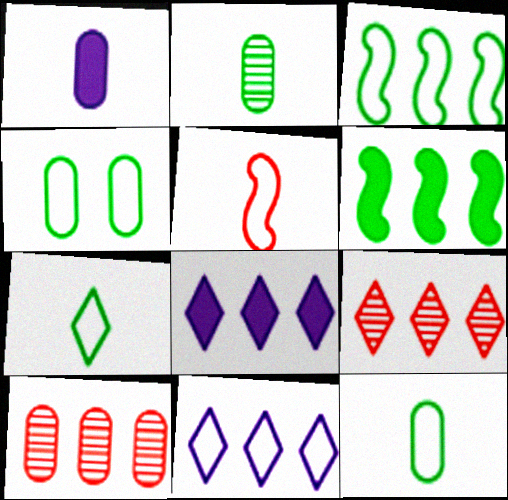[[1, 4, 10], 
[3, 4, 7], 
[3, 8, 10], 
[4, 5, 11], 
[6, 10, 11]]